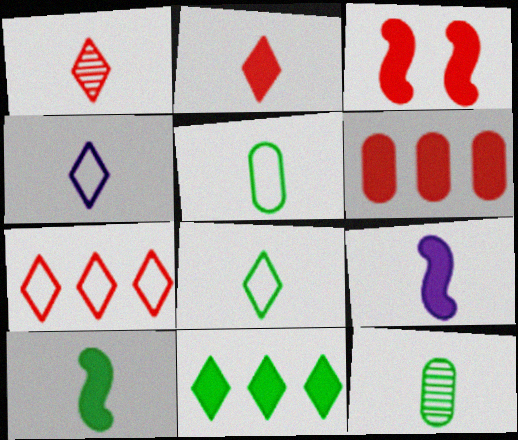[[1, 5, 9], 
[2, 3, 6], 
[8, 10, 12]]